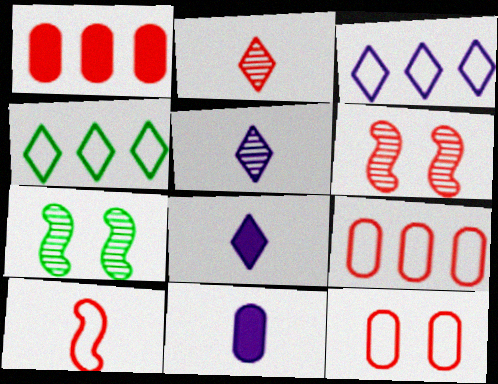[[4, 6, 11], 
[7, 8, 9]]